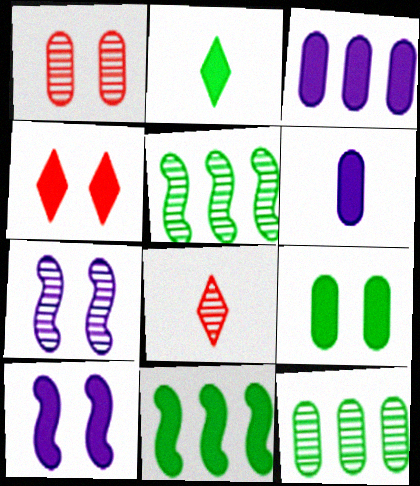[[2, 9, 11], 
[4, 6, 11], 
[4, 9, 10], 
[7, 8, 12]]